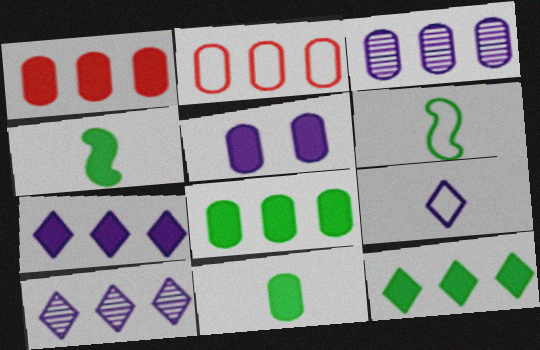[[1, 5, 11], 
[2, 3, 8]]